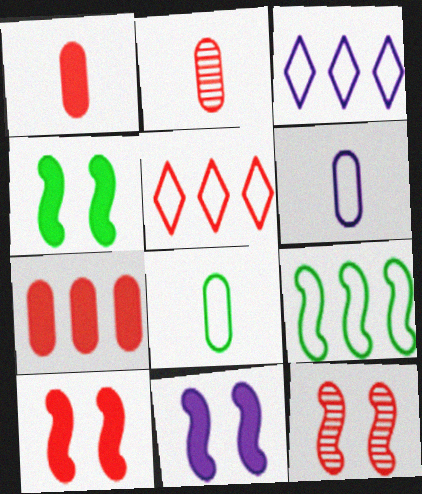[[1, 5, 12], 
[2, 3, 4], 
[2, 5, 10], 
[4, 10, 11]]